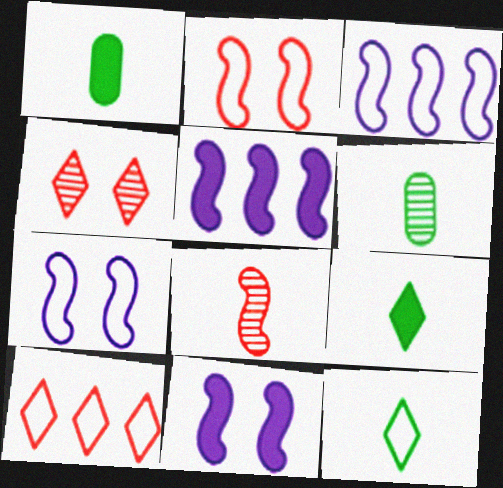[[1, 3, 4], 
[6, 10, 11]]